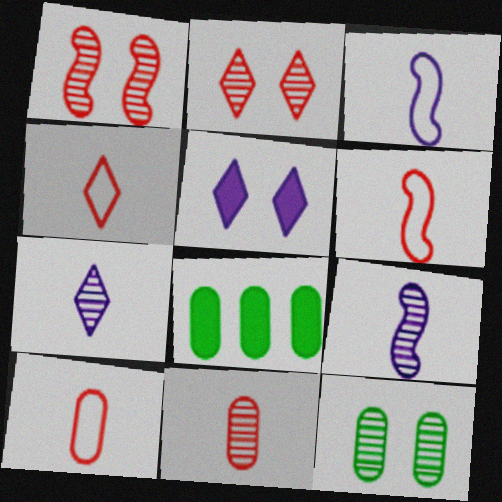[[2, 3, 8], 
[4, 6, 10]]